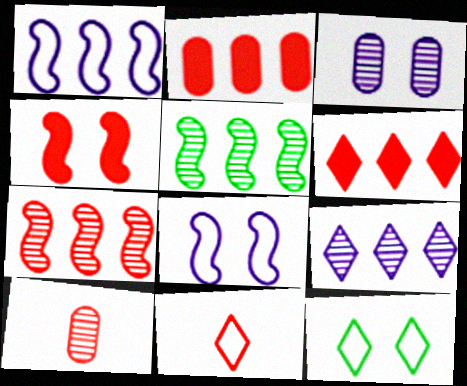[[3, 4, 12]]